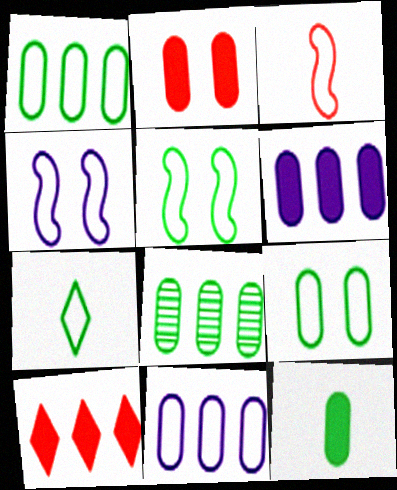[[1, 5, 7], 
[2, 6, 12], 
[8, 9, 12]]